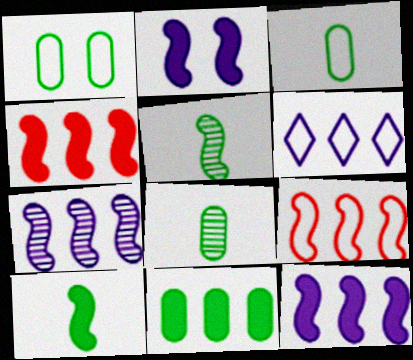[[1, 8, 11], 
[2, 4, 10], 
[2, 5, 9]]